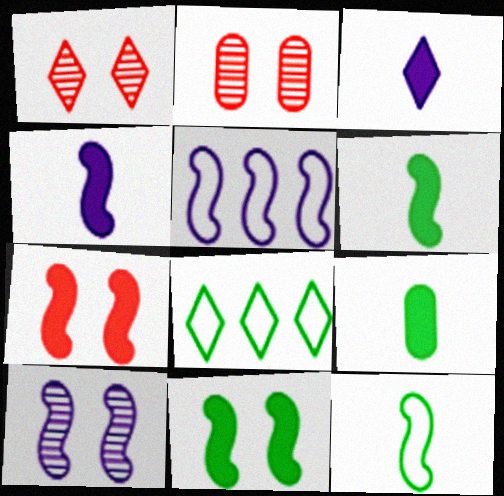[[1, 3, 8], 
[1, 5, 9], 
[2, 4, 8], 
[4, 5, 10]]